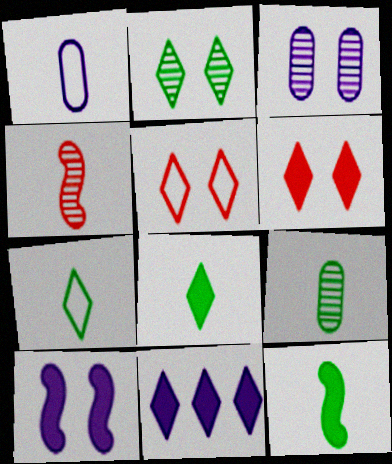[[1, 4, 8], 
[6, 8, 11], 
[7, 9, 12]]